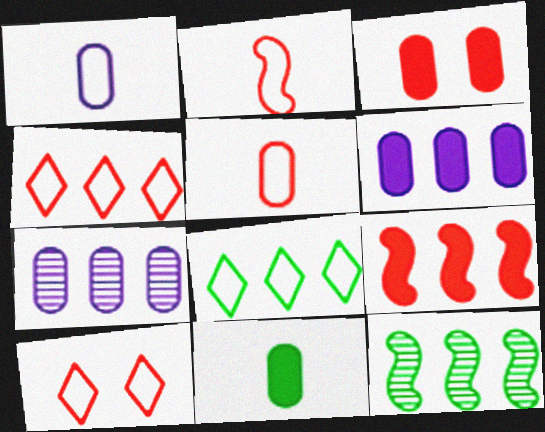[[3, 6, 11], 
[4, 6, 12], 
[7, 8, 9]]